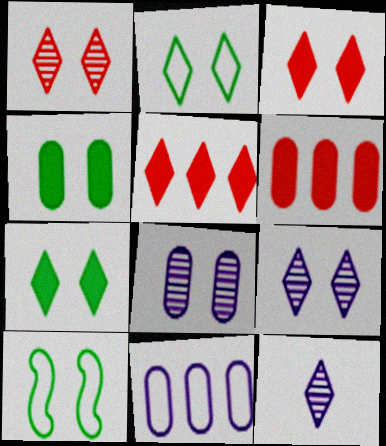[[2, 3, 9], 
[2, 5, 12], 
[3, 8, 10], 
[6, 10, 12]]